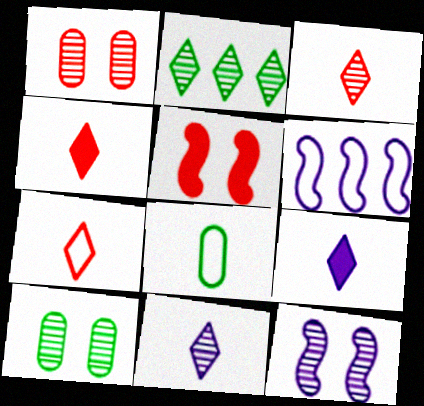[[3, 4, 7], 
[4, 6, 10]]